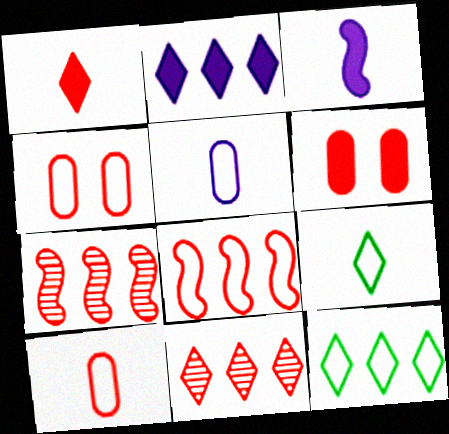[[1, 4, 7], 
[2, 11, 12]]